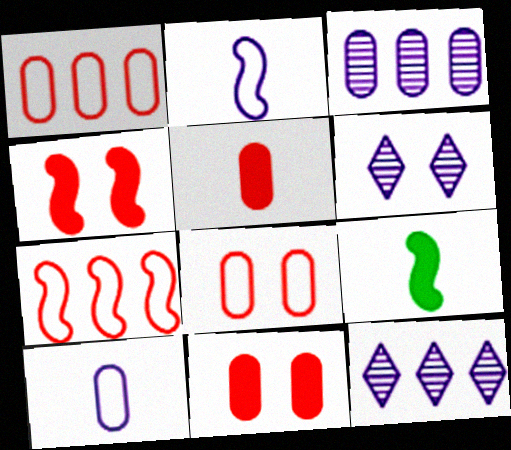[[1, 6, 9], 
[8, 9, 12]]